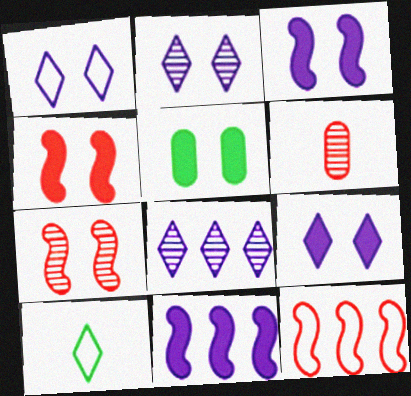[[1, 2, 9], 
[1, 5, 7], 
[4, 5, 9]]